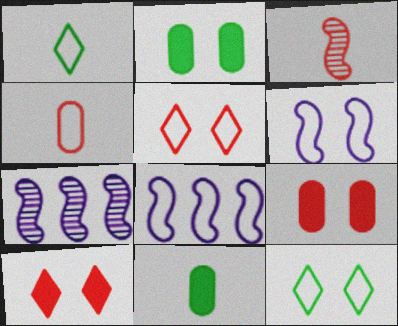[[1, 7, 9], 
[4, 8, 12], 
[5, 7, 11]]